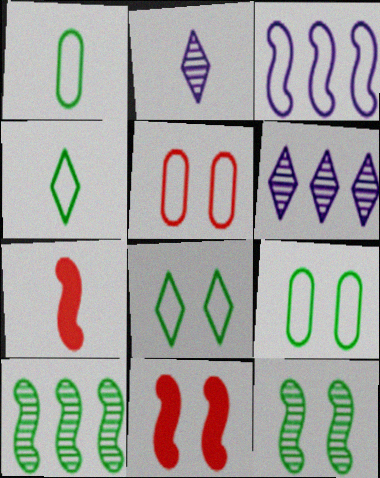[[1, 2, 7], 
[1, 6, 11], 
[3, 4, 5], 
[3, 7, 12], 
[6, 7, 9]]